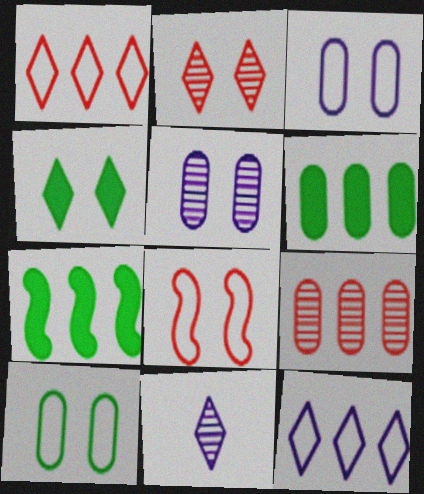[[1, 4, 11], 
[4, 5, 8], 
[6, 8, 11], 
[7, 9, 12]]